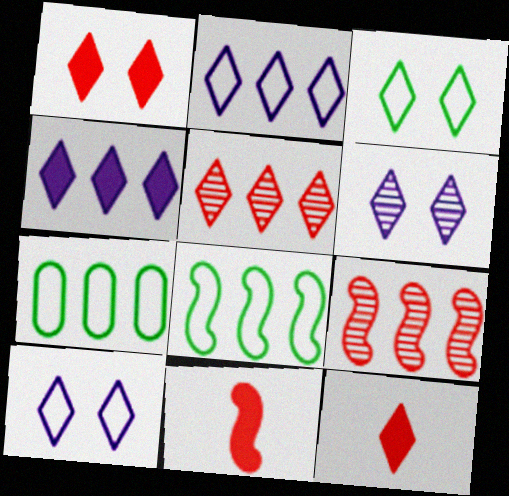[[1, 3, 6], 
[4, 7, 9], 
[6, 7, 11]]